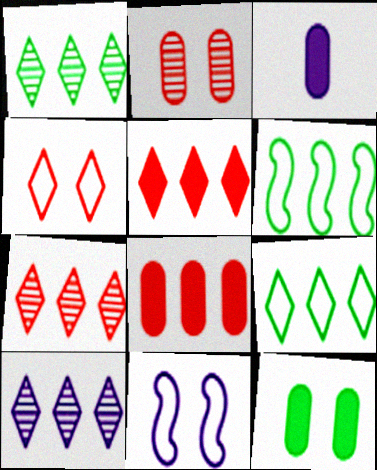[[1, 7, 10], 
[3, 8, 12], 
[3, 10, 11], 
[5, 9, 10], 
[6, 8, 10]]